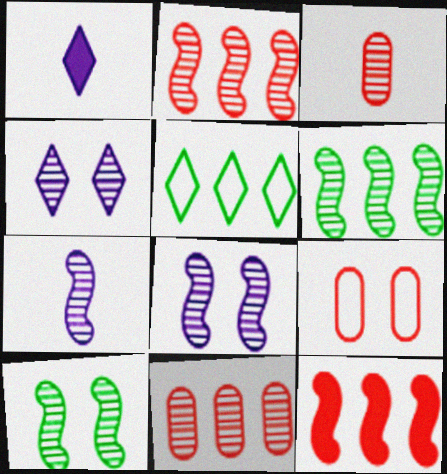[[1, 6, 9], 
[2, 7, 10], 
[3, 4, 6]]